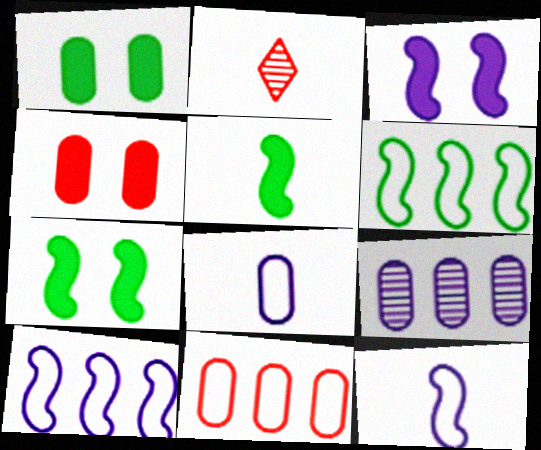[[1, 2, 10], 
[2, 5, 8]]